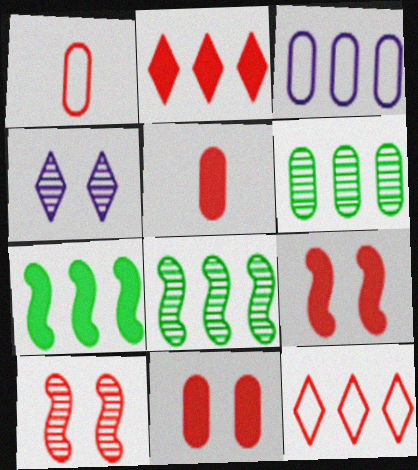[[1, 2, 10], 
[1, 4, 7], 
[2, 3, 8], 
[2, 5, 9], 
[5, 10, 12]]